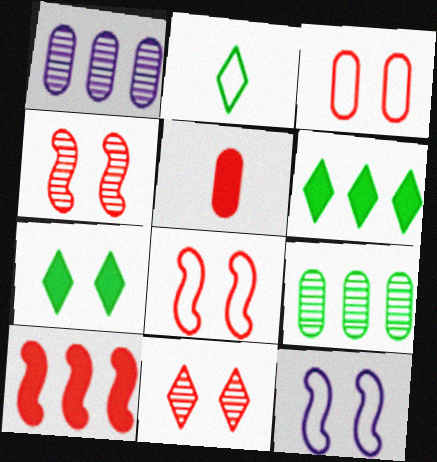[]